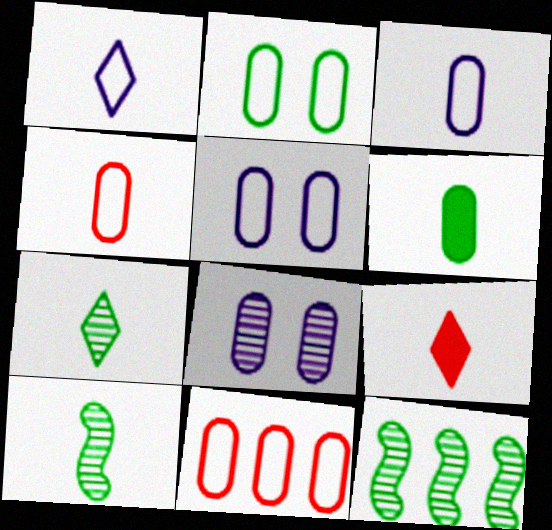[[1, 7, 9], 
[2, 3, 11], 
[3, 9, 10], 
[5, 9, 12], 
[6, 8, 11]]